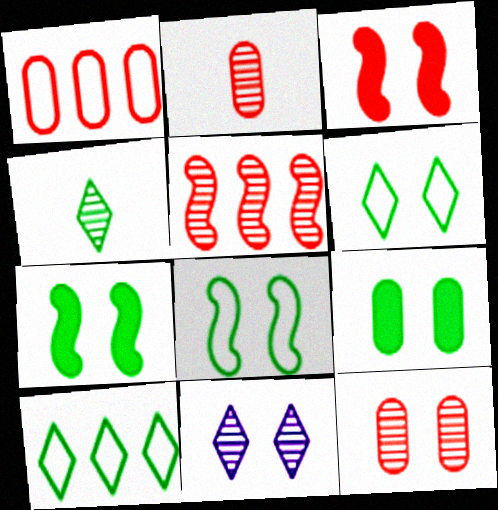[]